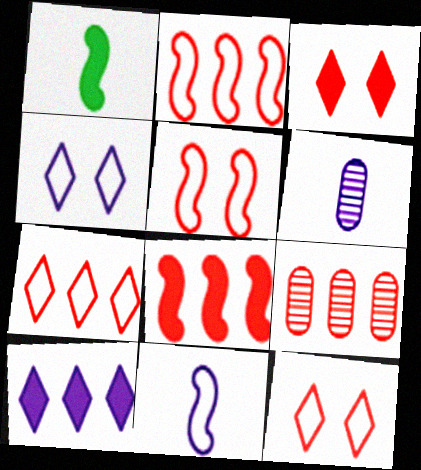[[1, 4, 9], 
[7, 8, 9]]